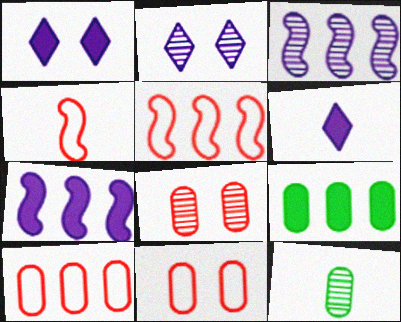[[1, 5, 12], 
[2, 4, 9], 
[4, 6, 12]]